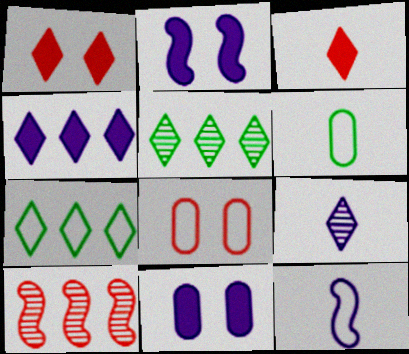[[1, 7, 9], 
[3, 8, 10], 
[7, 8, 12]]